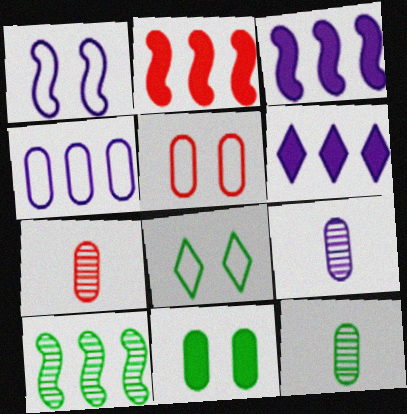[[1, 5, 8], 
[1, 6, 9], 
[2, 8, 9], 
[3, 7, 8], 
[4, 7, 11], 
[7, 9, 12]]